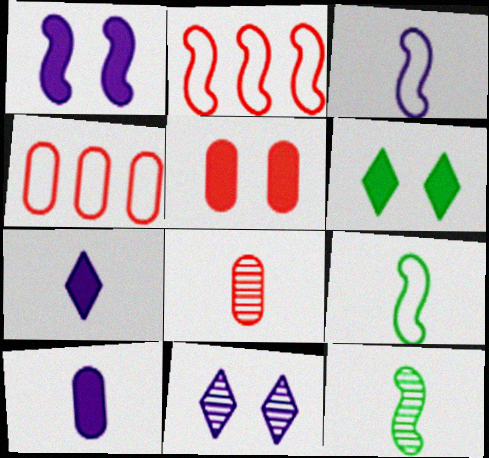[[1, 2, 12], 
[1, 5, 6], 
[4, 5, 8], 
[7, 8, 9]]